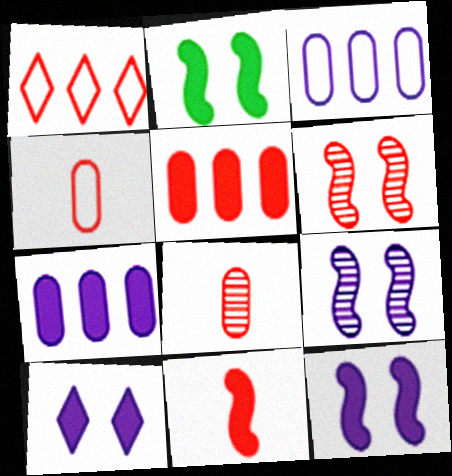[]